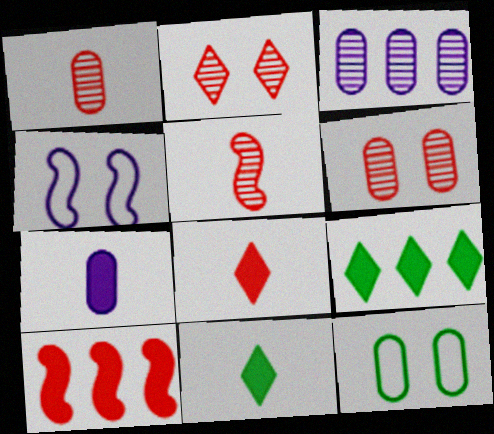[[1, 4, 9]]